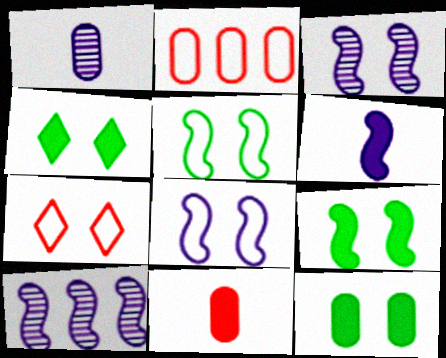[[1, 2, 12], 
[3, 7, 12], 
[4, 9, 12], 
[6, 8, 10]]